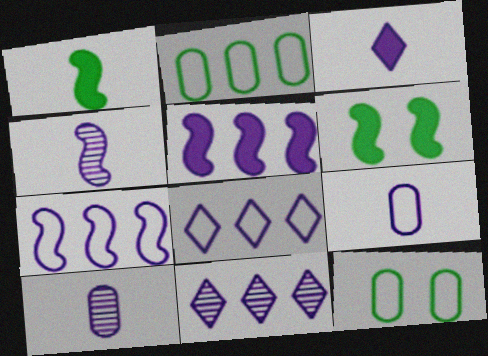[[3, 4, 9]]